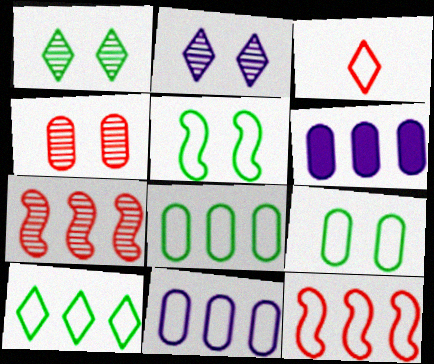[[3, 5, 11], 
[6, 7, 10], 
[10, 11, 12]]